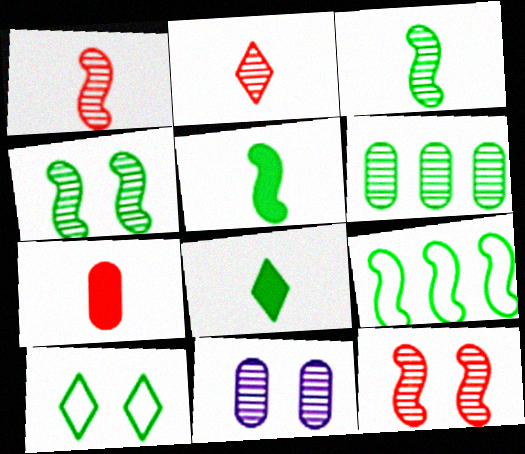[[4, 5, 9], 
[5, 6, 10]]